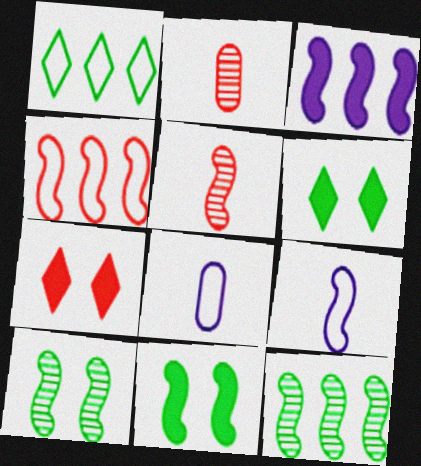[[2, 4, 7], 
[3, 4, 12], 
[7, 8, 12]]